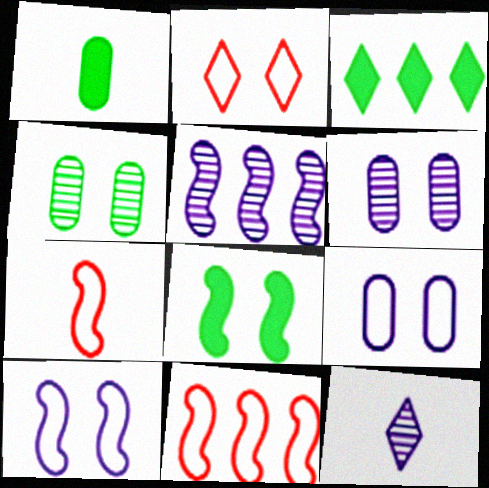[[1, 2, 5], 
[1, 3, 8], 
[1, 7, 12], 
[2, 3, 12], 
[2, 6, 8], 
[3, 6, 7], 
[5, 6, 12], 
[5, 7, 8]]